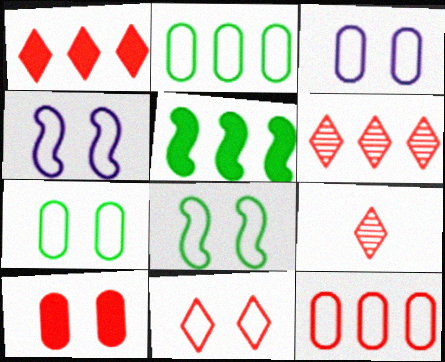[[1, 9, 11], 
[3, 5, 9], 
[3, 8, 11], 
[4, 7, 11]]